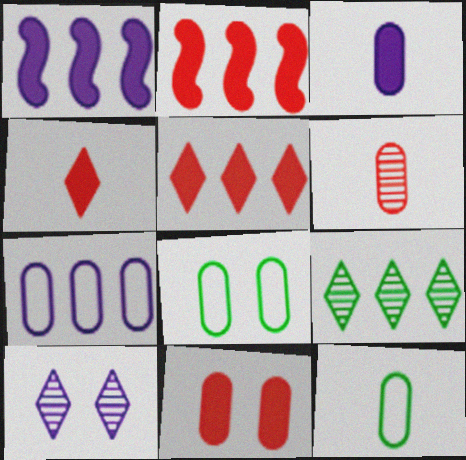[[2, 4, 11], 
[2, 7, 9], 
[2, 10, 12], 
[3, 6, 12]]